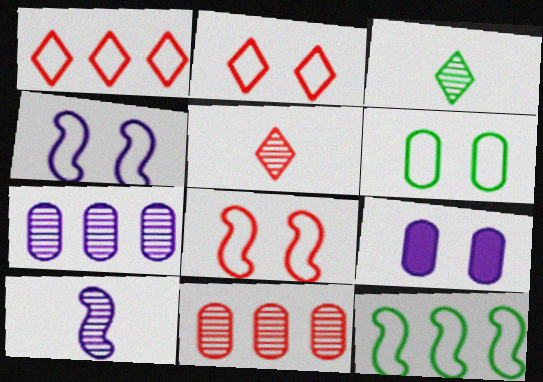[[2, 4, 6], 
[5, 9, 12]]